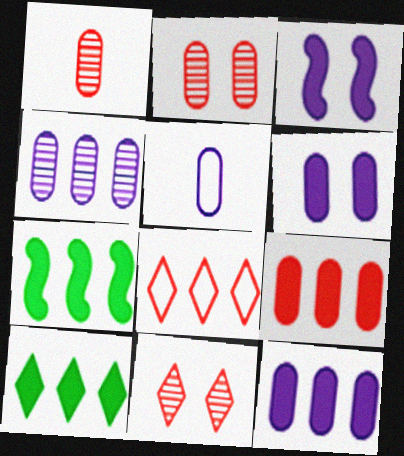[[4, 5, 6], 
[4, 7, 8], 
[5, 7, 11]]